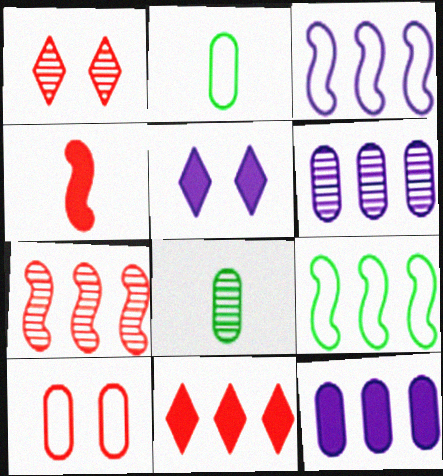[[2, 5, 7], 
[6, 9, 11], 
[8, 10, 12]]